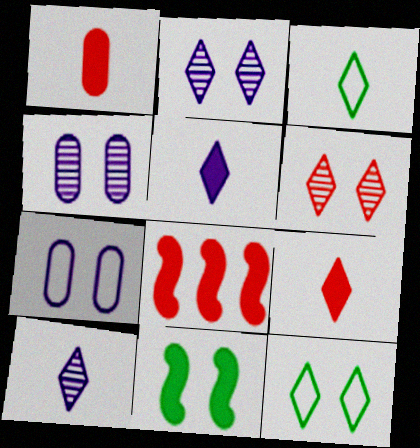[[3, 4, 8], 
[3, 9, 10], 
[6, 7, 11]]